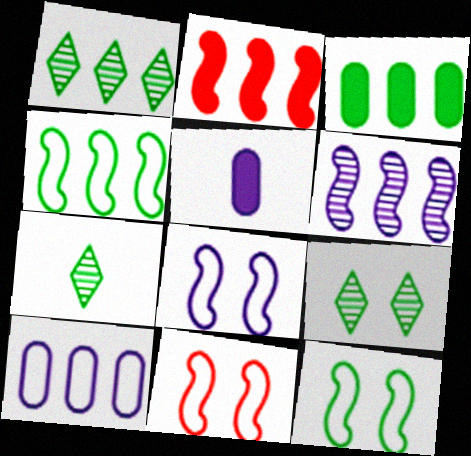[[1, 2, 10], 
[1, 3, 4], 
[1, 5, 11], 
[1, 7, 9], 
[2, 4, 6], 
[3, 7, 12], 
[8, 11, 12]]